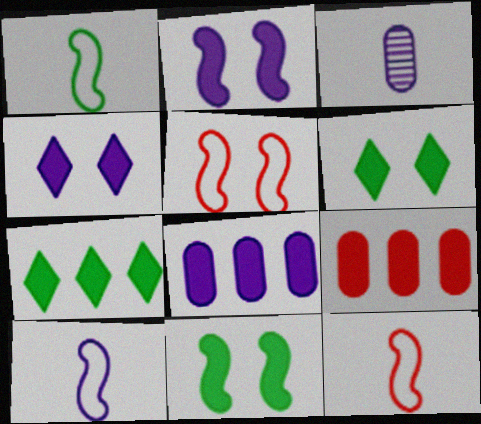[[1, 10, 12], 
[3, 5, 7]]